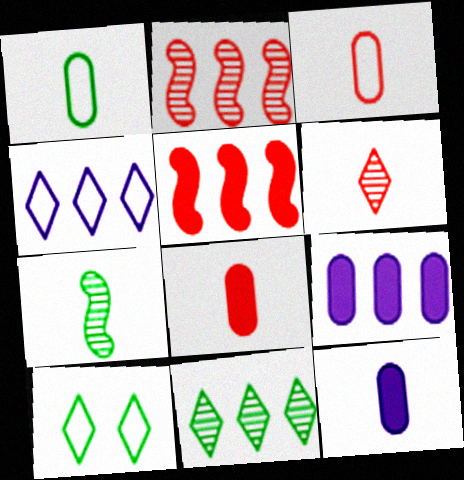[[2, 10, 12]]